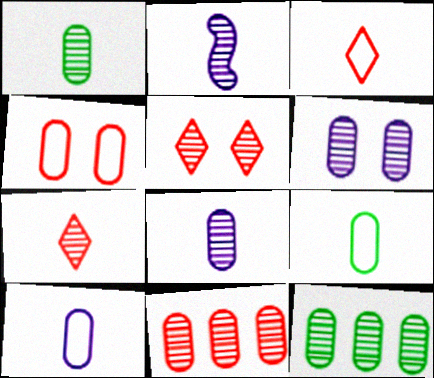[[1, 2, 7], 
[1, 6, 11], 
[2, 5, 12]]